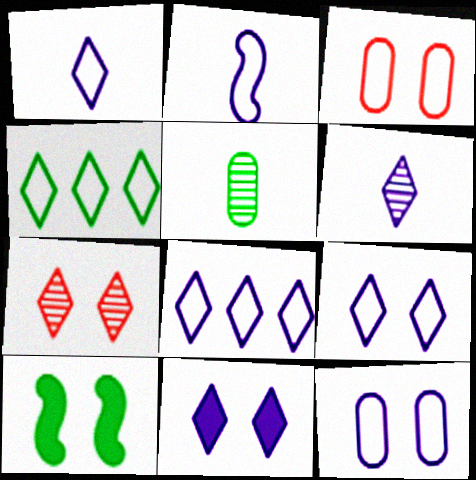[[1, 8, 9], 
[2, 3, 4], 
[2, 8, 12], 
[4, 5, 10], 
[6, 8, 11], 
[7, 10, 12]]